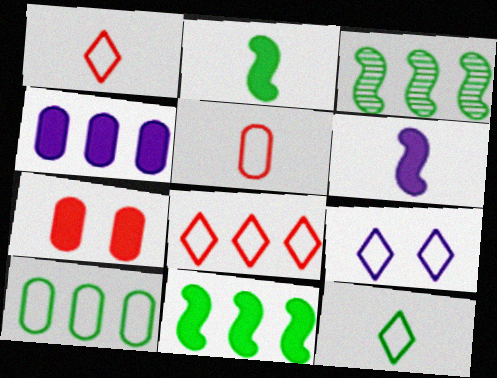[[3, 4, 8], 
[8, 9, 12]]